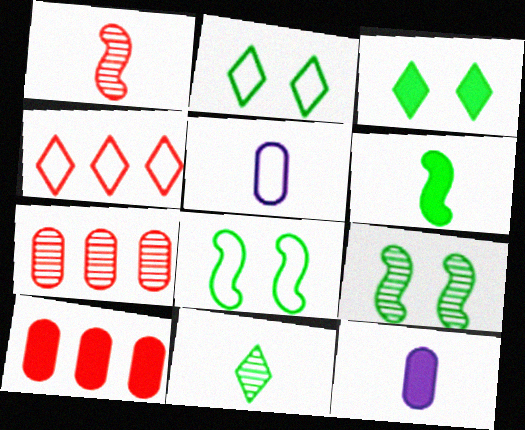[[4, 5, 8], 
[4, 9, 12]]